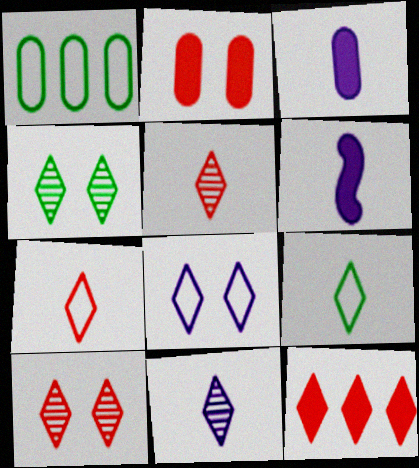[[1, 6, 10], 
[7, 10, 12]]